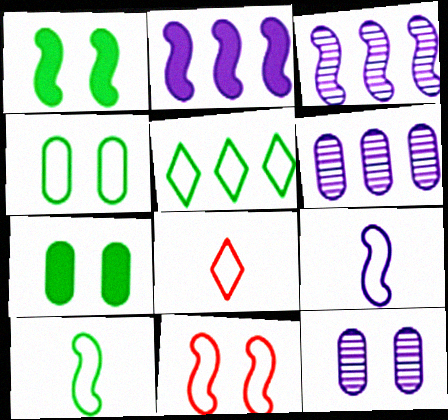[[1, 6, 8], 
[3, 7, 8], 
[4, 5, 10]]